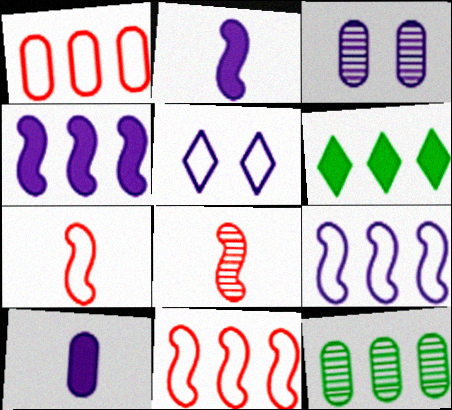[[3, 6, 7]]